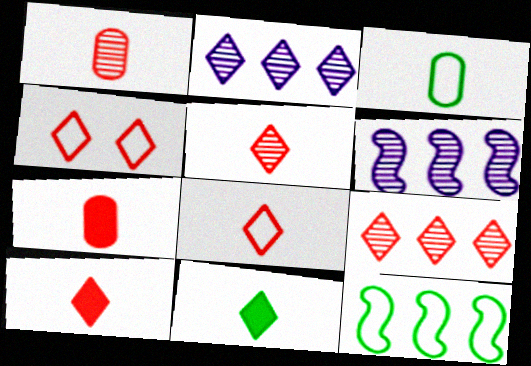[[2, 4, 11], 
[4, 9, 10], 
[5, 8, 10]]